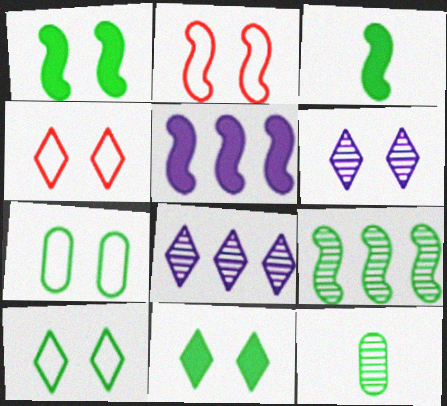[[4, 5, 12], 
[4, 6, 11]]